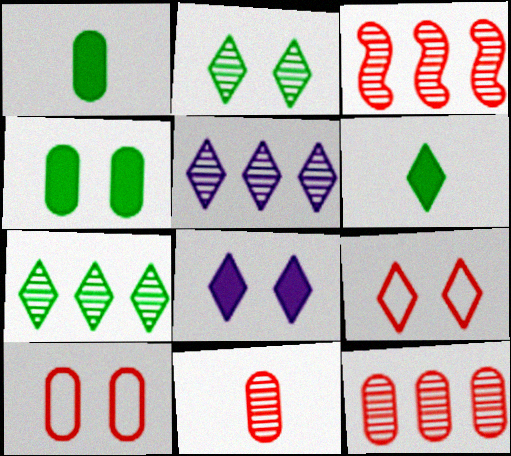[[2, 8, 9], 
[5, 6, 9]]